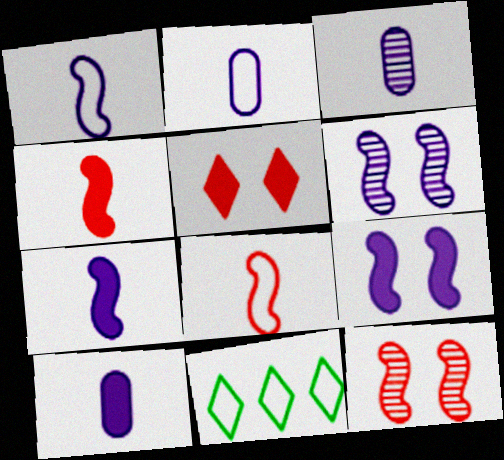[[2, 3, 10], 
[10, 11, 12]]